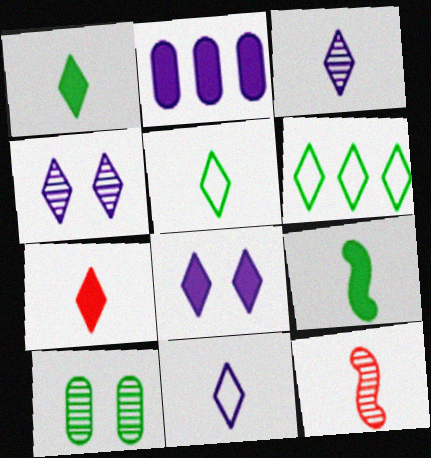[[3, 5, 7], 
[4, 6, 7], 
[6, 9, 10]]